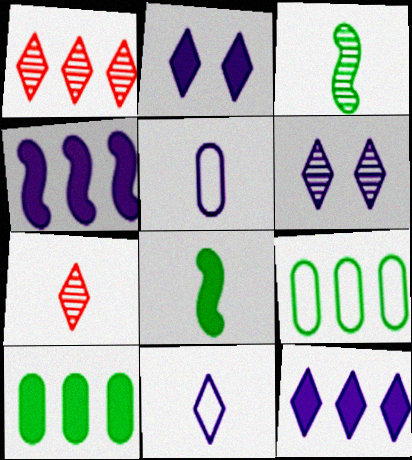[[1, 4, 9], 
[4, 5, 6], 
[5, 7, 8], 
[6, 11, 12]]